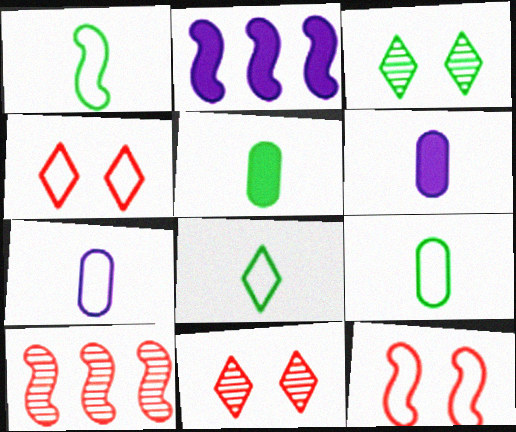[[1, 8, 9], 
[2, 9, 11]]